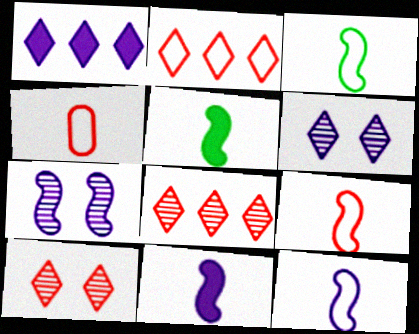[[3, 9, 12]]